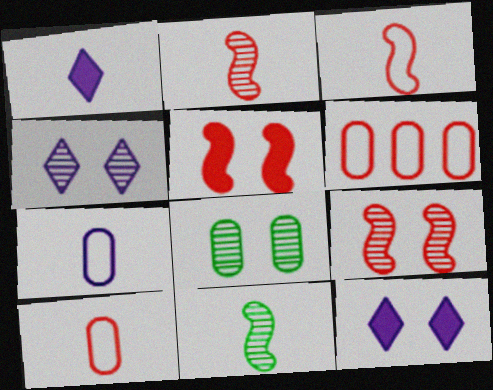[[1, 10, 11], 
[4, 8, 9], 
[6, 11, 12]]